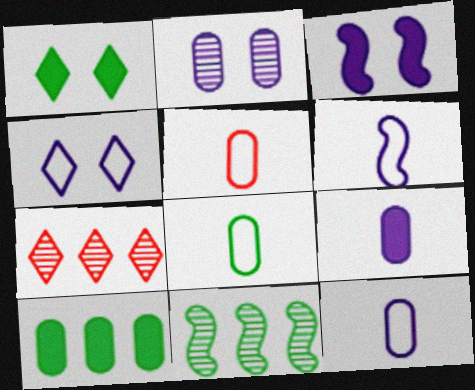[[1, 8, 11], 
[2, 3, 4], 
[2, 5, 10], 
[3, 7, 8], 
[5, 8, 12]]